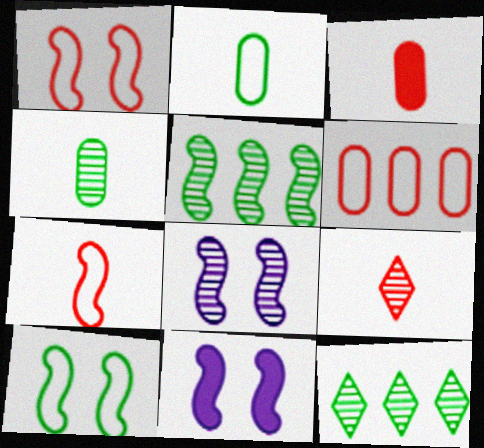[[3, 7, 9], 
[5, 7, 11]]